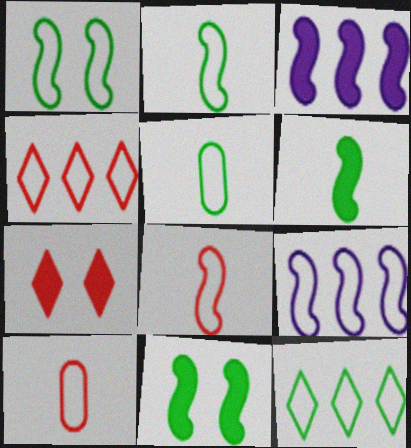[[1, 5, 12], 
[1, 8, 9]]